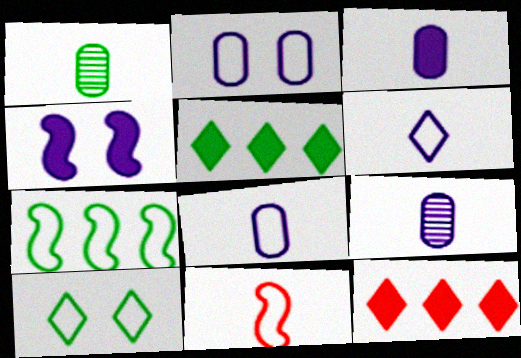[[3, 8, 9]]